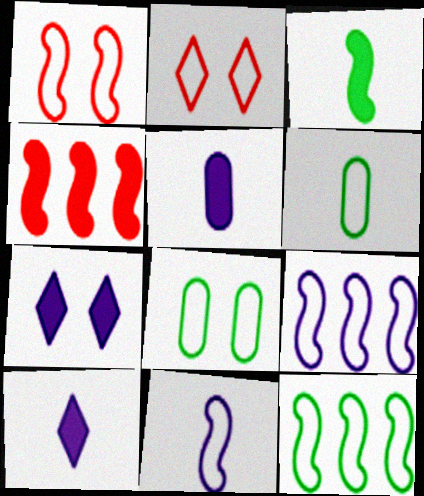[[1, 11, 12], 
[2, 6, 9]]